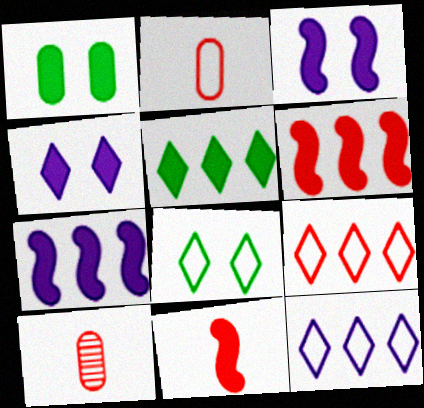[[7, 8, 10]]